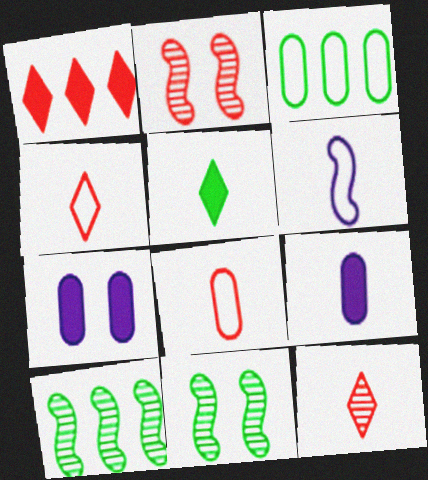[[1, 2, 8], 
[3, 5, 11], 
[4, 7, 10]]